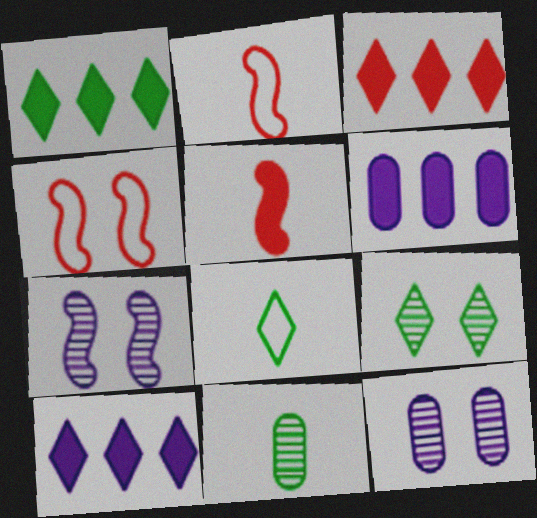[[1, 2, 12], 
[1, 3, 10], 
[1, 8, 9], 
[2, 6, 9], 
[4, 10, 11]]